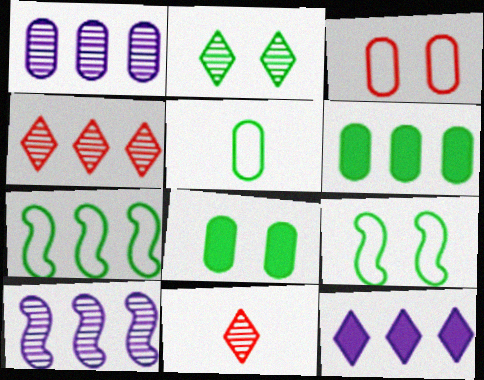[[2, 8, 9]]